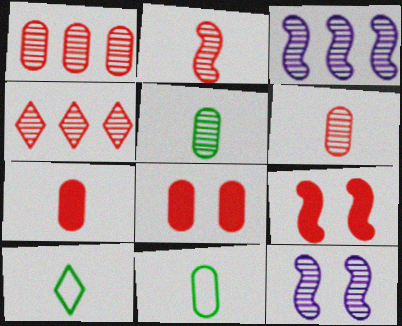[[3, 8, 10], 
[4, 5, 12]]